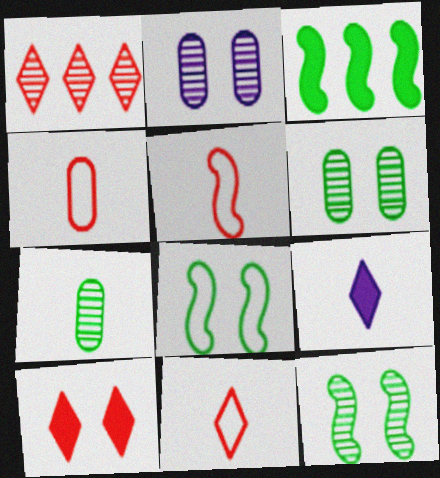[[1, 10, 11], 
[2, 3, 11], 
[2, 8, 10], 
[4, 5, 11], 
[5, 7, 9]]